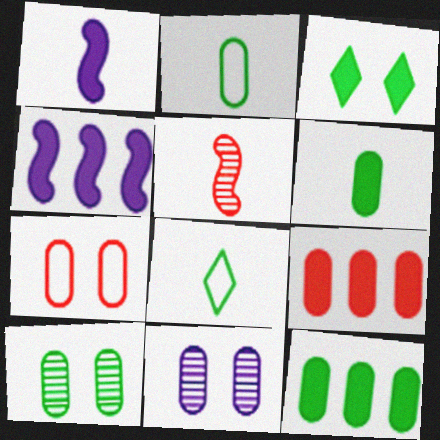[[1, 3, 9], 
[2, 9, 11], 
[2, 10, 12]]